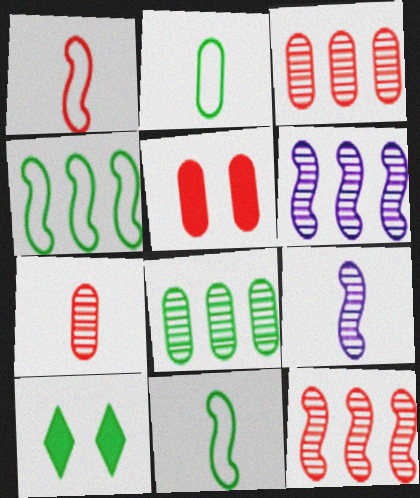[[8, 10, 11]]